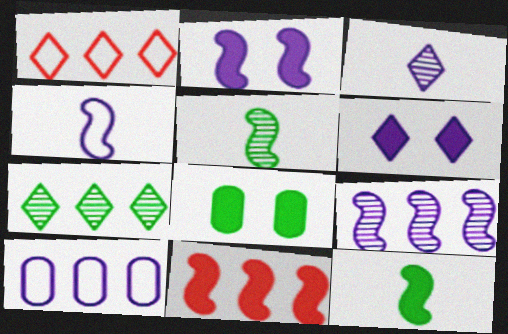[[2, 3, 10], 
[2, 4, 9], 
[2, 11, 12], 
[7, 10, 11]]